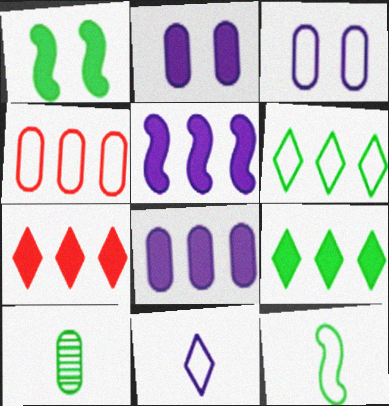[[1, 6, 10], 
[2, 4, 10]]